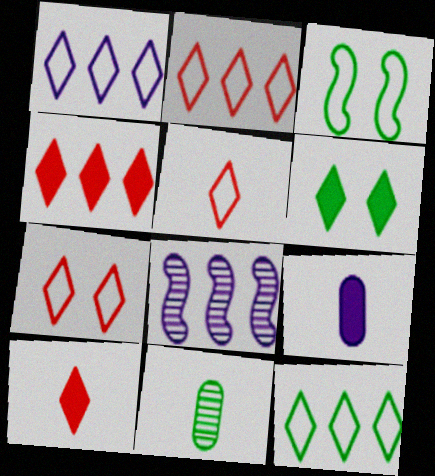[[1, 2, 12], 
[2, 5, 7]]